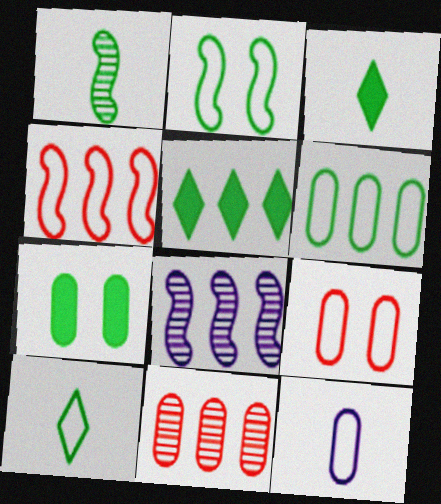[[2, 6, 10], 
[3, 8, 9], 
[6, 9, 12], 
[7, 11, 12]]